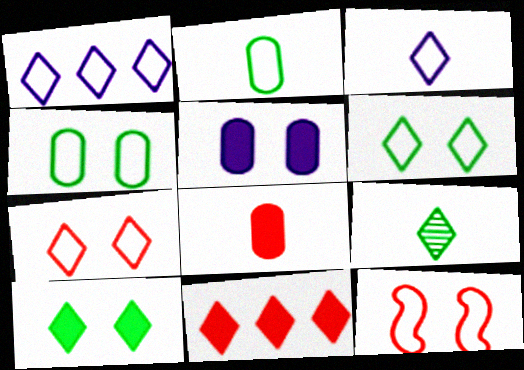[[1, 2, 12]]